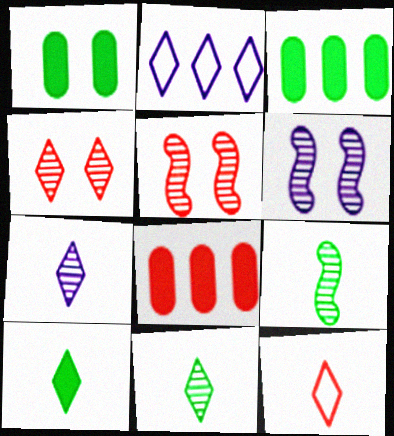[[2, 4, 10], 
[3, 6, 12], 
[5, 8, 12], 
[7, 10, 12]]